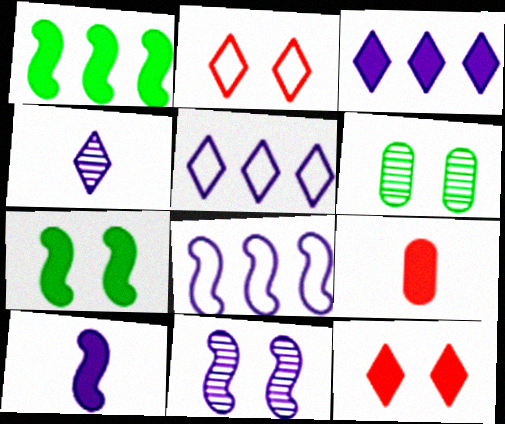[[3, 7, 9], 
[8, 10, 11]]